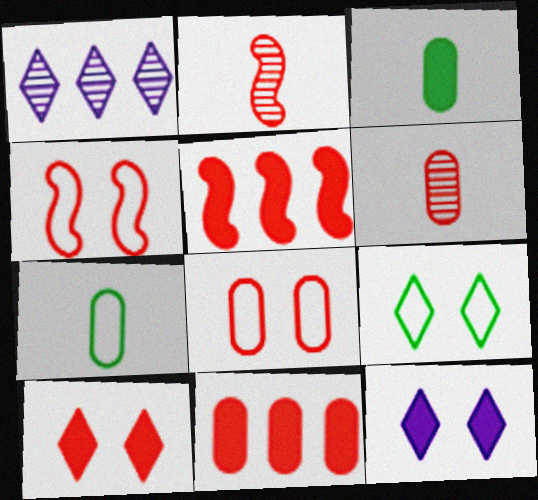[[1, 3, 4], 
[2, 4, 5], 
[3, 5, 12], 
[6, 8, 11]]